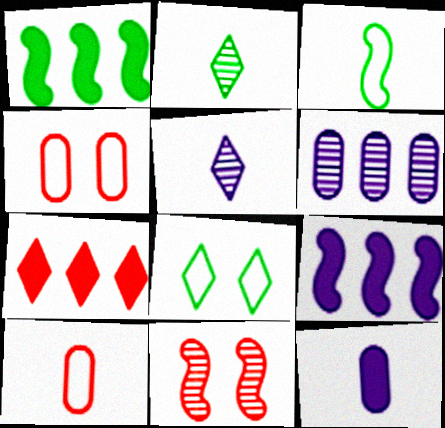[[1, 4, 5], 
[2, 4, 9], 
[2, 6, 11], 
[3, 9, 11], 
[5, 7, 8], 
[7, 10, 11]]